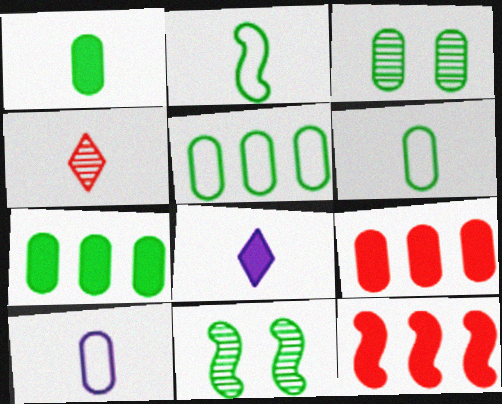[[1, 3, 5], 
[3, 6, 7], 
[3, 9, 10]]